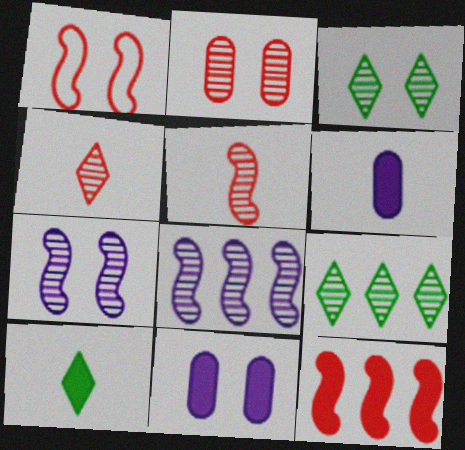[[1, 3, 11], 
[1, 5, 12], 
[1, 6, 9], 
[2, 3, 7], 
[10, 11, 12]]